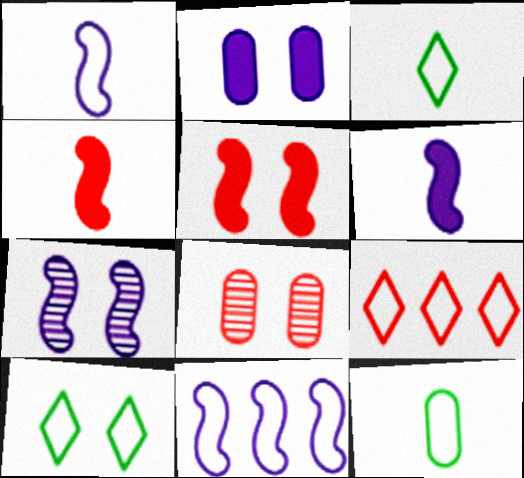[[4, 8, 9], 
[6, 7, 11]]